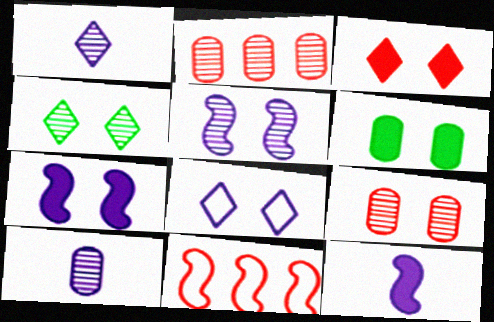[[1, 6, 11], 
[3, 4, 8], 
[3, 6, 7], 
[4, 5, 9]]